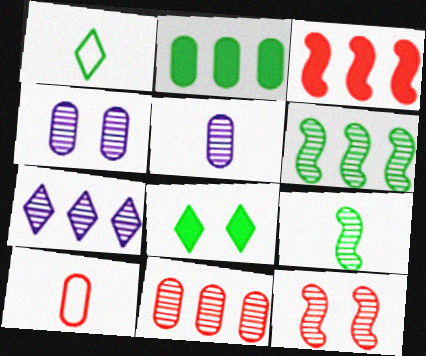[[1, 3, 4], 
[2, 4, 10], 
[6, 7, 11]]